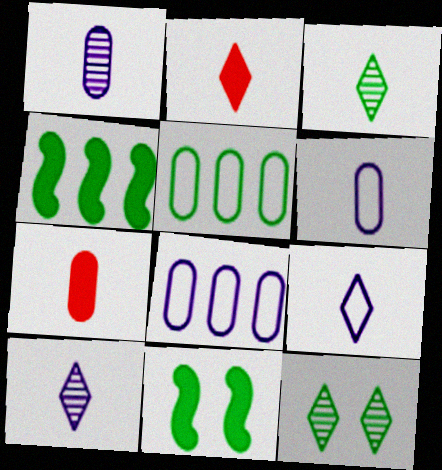[[2, 3, 9], 
[3, 5, 11]]